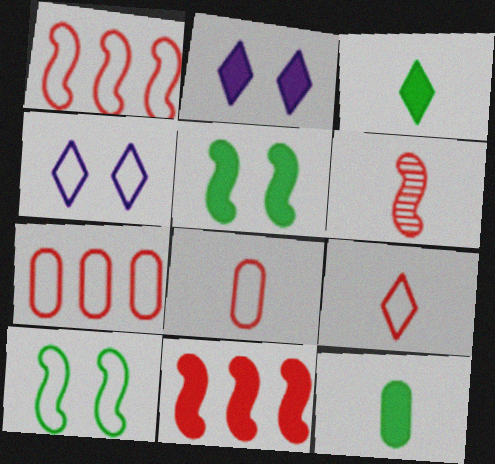[[2, 11, 12]]